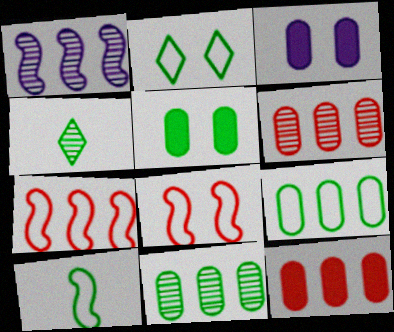[[2, 9, 10], 
[3, 4, 7]]